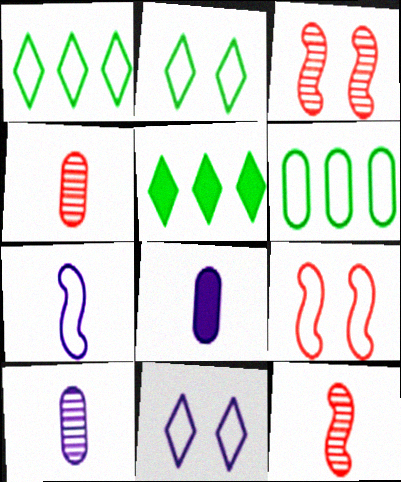[[1, 3, 8], 
[5, 9, 10]]